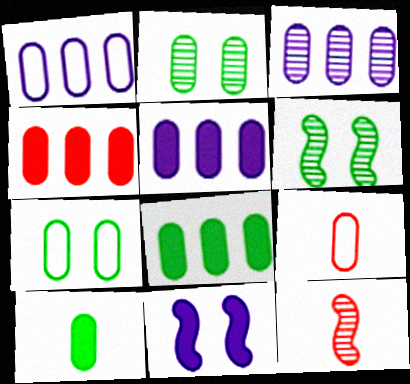[[1, 3, 5], 
[1, 7, 9], 
[2, 5, 9], 
[4, 5, 8]]